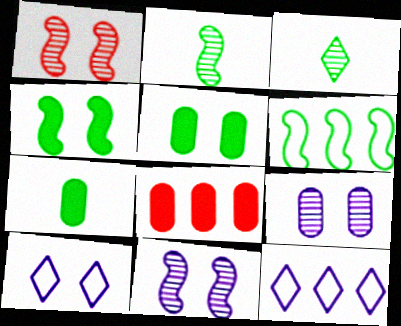[[1, 5, 10], 
[1, 7, 12], 
[2, 4, 6], 
[2, 8, 10], 
[3, 5, 6]]